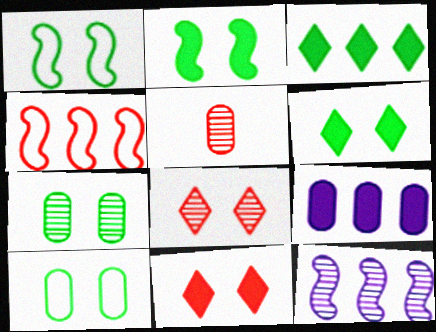[[1, 6, 7], 
[4, 5, 11], 
[5, 9, 10]]